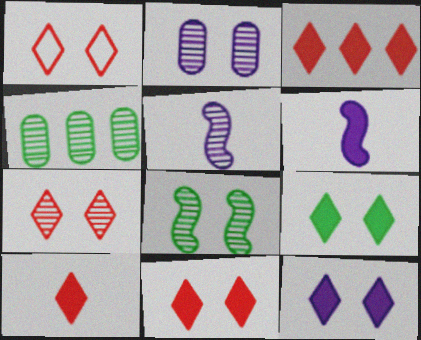[[1, 4, 6], 
[1, 7, 11], 
[2, 7, 8], 
[3, 10, 11], 
[4, 5, 7], 
[9, 11, 12]]